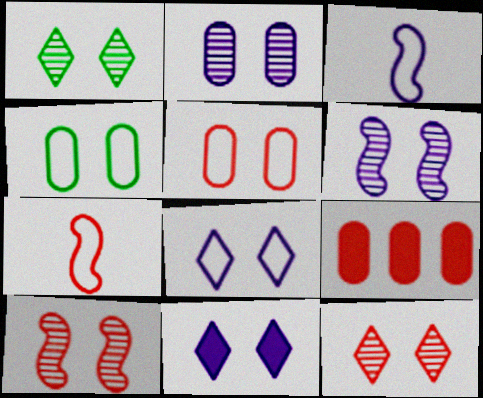[[1, 2, 10], 
[1, 3, 9], 
[4, 10, 11], 
[7, 9, 12]]